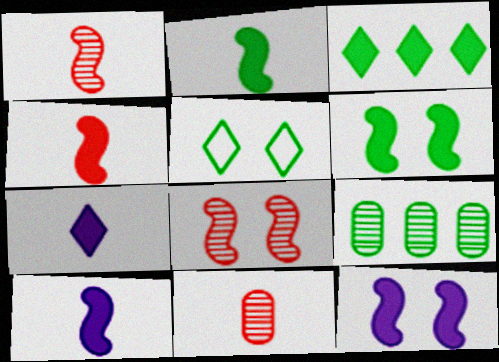[[2, 4, 10], 
[2, 5, 9]]